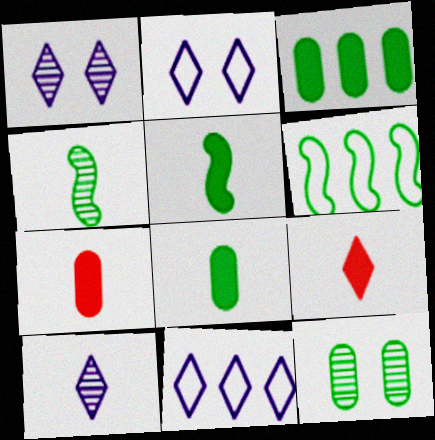[[1, 6, 7]]